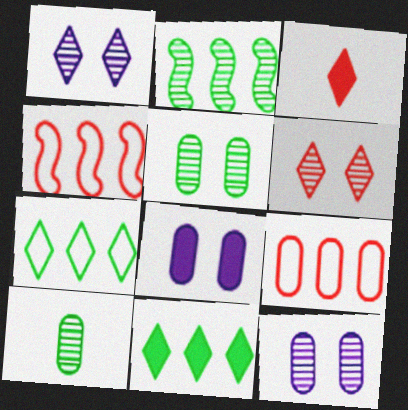[[1, 3, 7], 
[8, 9, 10]]